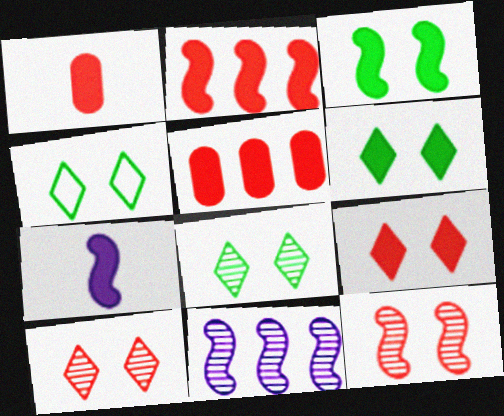[[1, 2, 9], 
[1, 4, 11], 
[2, 3, 7], 
[4, 6, 8], 
[5, 6, 7]]